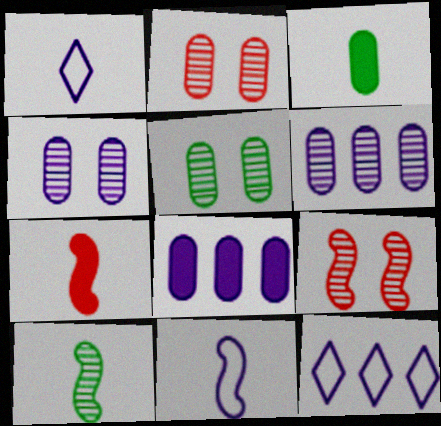[[2, 4, 5], 
[3, 9, 12], 
[5, 7, 12], 
[7, 10, 11]]